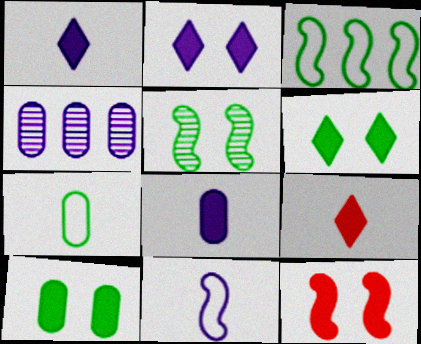[[2, 4, 11], 
[2, 10, 12]]